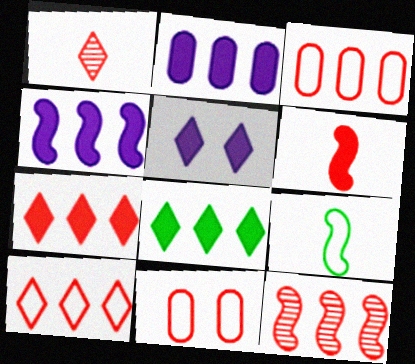[[3, 7, 12]]